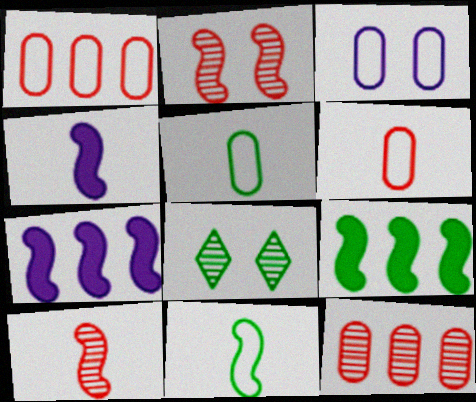[[1, 3, 5], 
[1, 4, 8], 
[2, 7, 11], 
[4, 10, 11], 
[5, 8, 9], 
[6, 7, 8]]